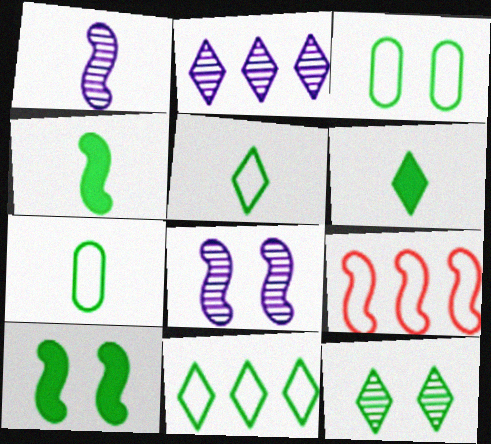[[1, 9, 10], 
[3, 10, 12], 
[4, 8, 9], 
[6, 11, 12]]